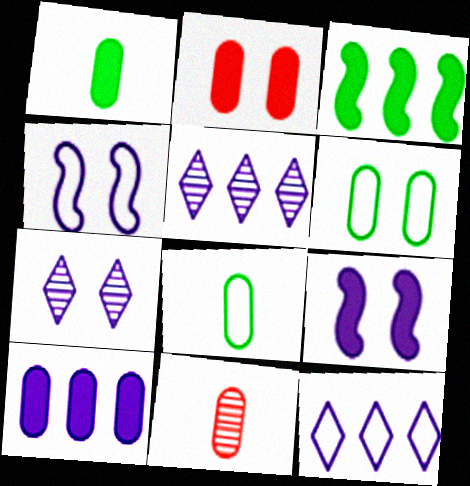[[1, 2, 10], 
[6, 10, 11]]